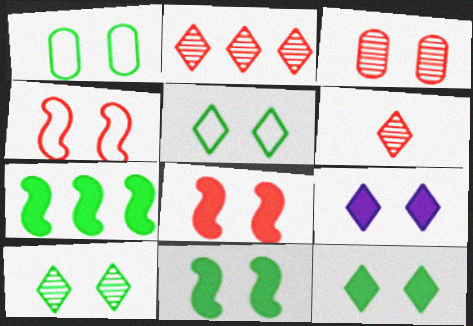[[1, 10, 11], 
[5, 10, 12]]